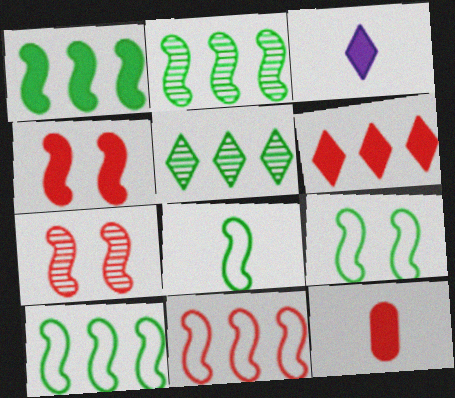[[1, 2, 10], 
[4, 6, 12], 
[8, 9, 10]]